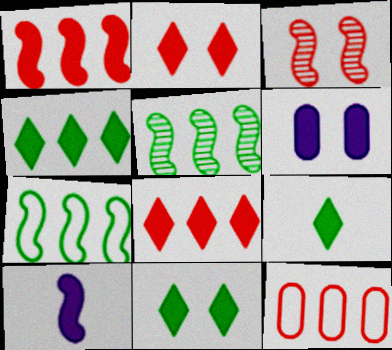[[1, 6, 9], 
[3, 7, 10], 
[4, 9, 11]]